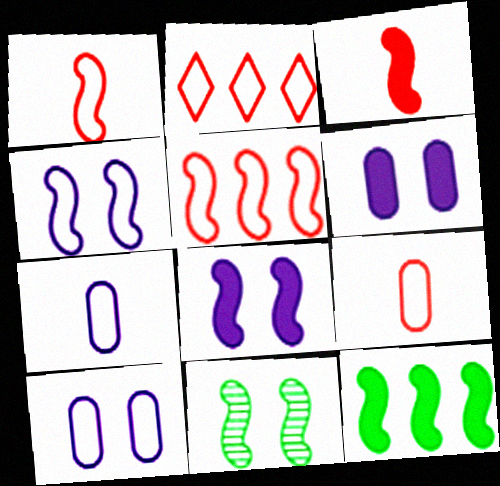[[3, 8, 12]]